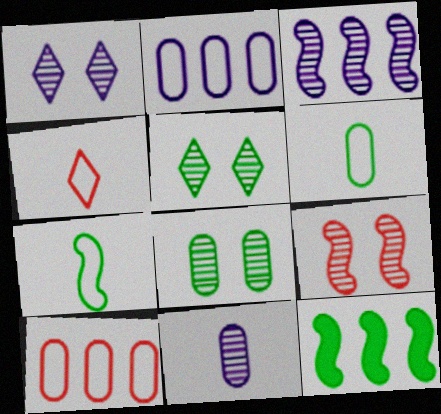[[1, 3, 11], 
[1, 8, 9], 
[5, 6, 12]]